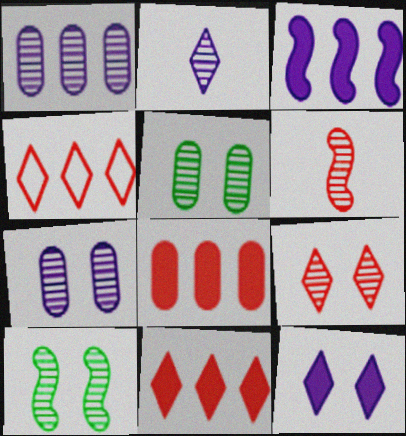[[7, 9, 10]]